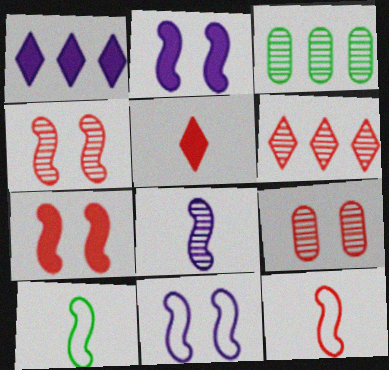[[1, 9, 10], 
[3, 5, 11]]